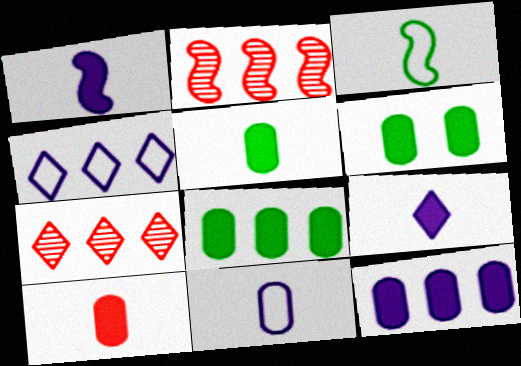[[2, 4, 8], 
[5, 6, 8], 
[6, 10, 12]]